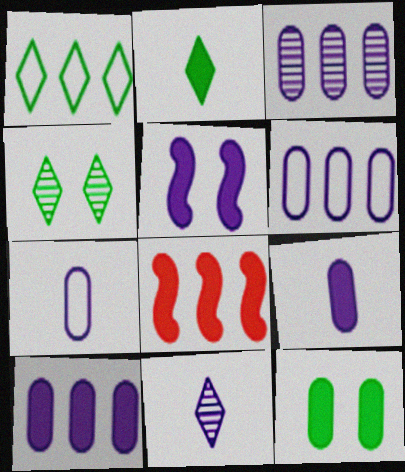[[1, 2, 4], 
[1, 3, 8], 
[3, 6, 10], 
[4, 7, 8], 
[5, 6, 11]]